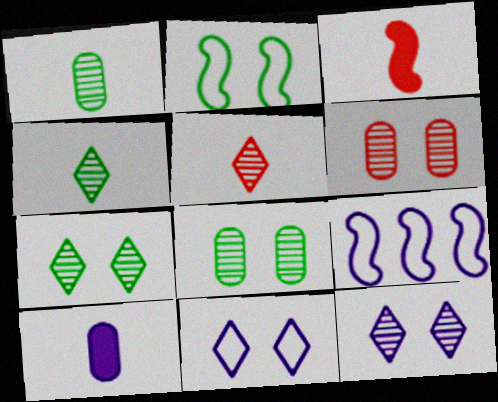[[9, 10, 12]]